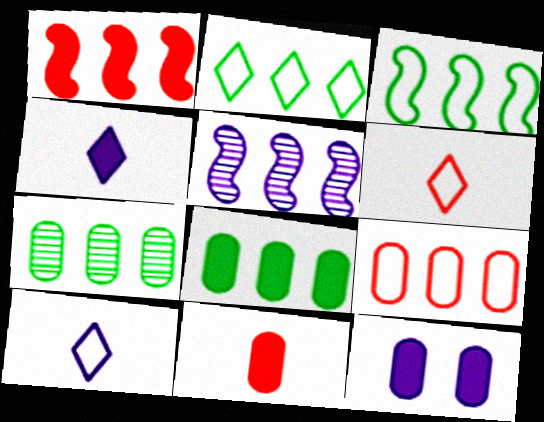[[1, 3, 5], 
[5, 10, 12], 
[8, 11, 12]]